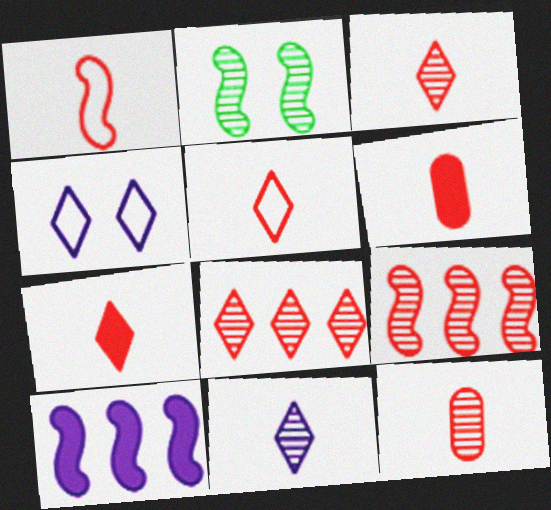[[1, 2, 10], 
[1, 3, 6], 
[1, 7, 12], 
[3, 5, 7]]